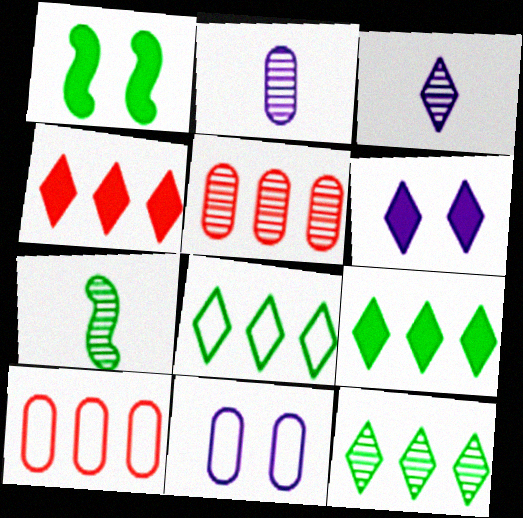[[1, 3, 10], 
[4, 7, 11], 
[6, 7, 10], 
[8, 9, 12]]